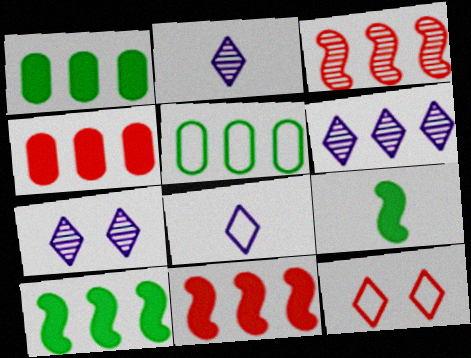[[2, 6, 7], 
[5, 6, 11]]